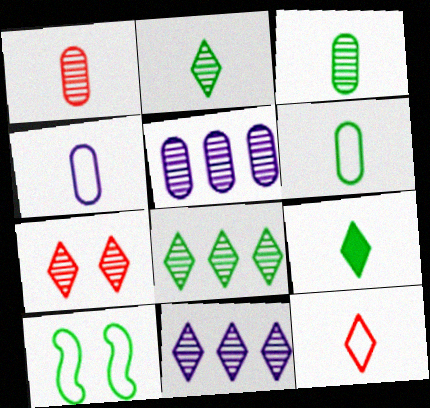[[2, 7, 11]]